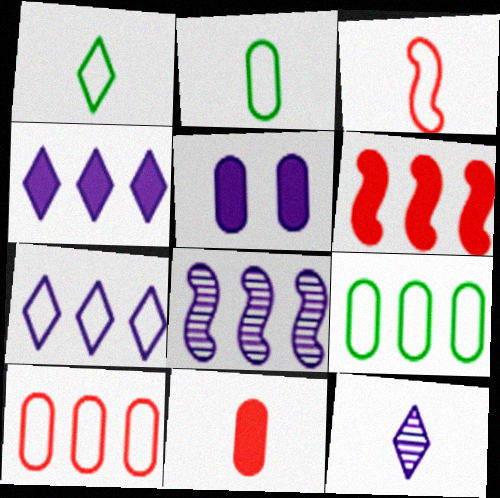[]